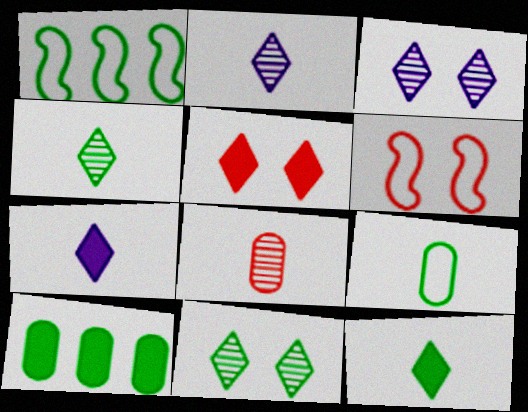[[2, 6, 10]]